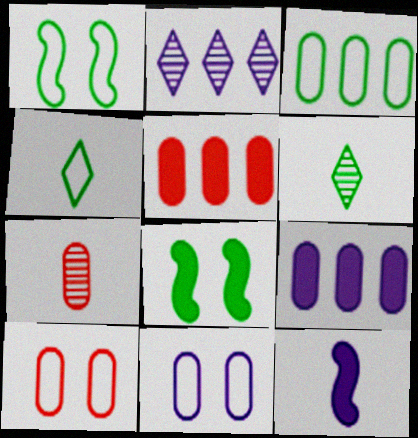[[1, 3, 4], 
[2, 11, 12], 
[3, 6, 8], 
[4, 7, 12], 
[5, 7, 10]]